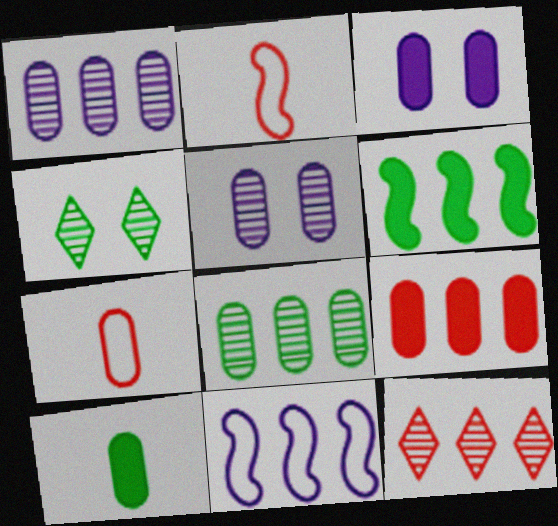[[3, 7, 8], 
[3, 9, 10]]